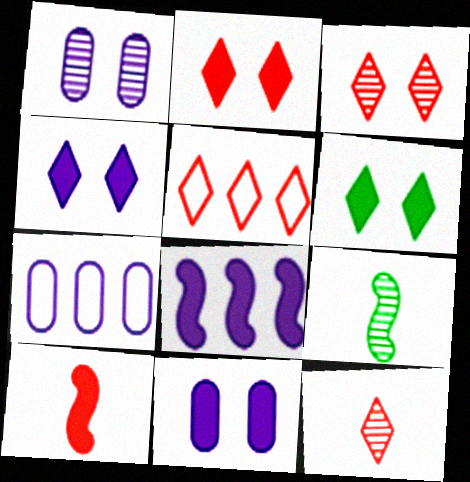[[2, 4, 6], 
[2, 5, 12], 
[2, 7, 9], 
[5, 9, 11]]